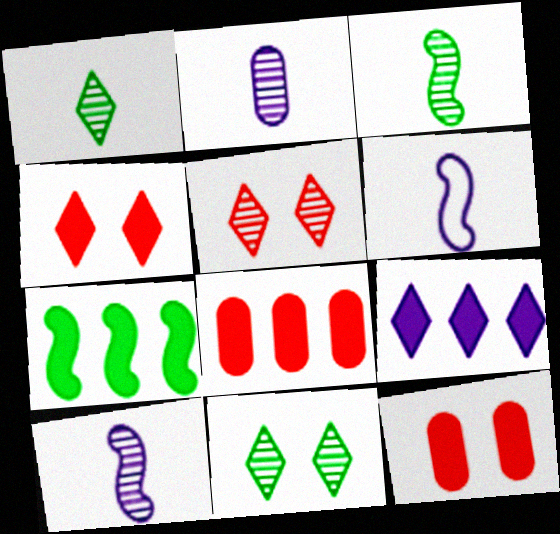[[6, 8, 11], 
[7, 8, 9]]